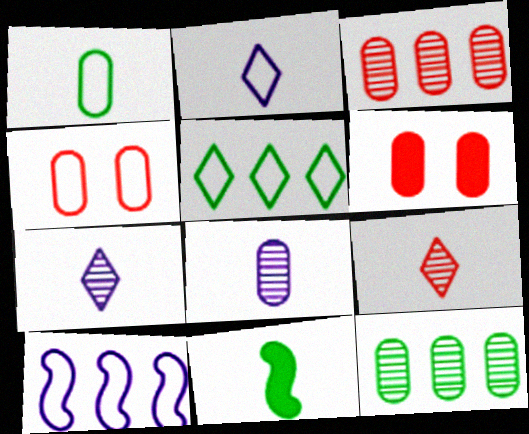[]